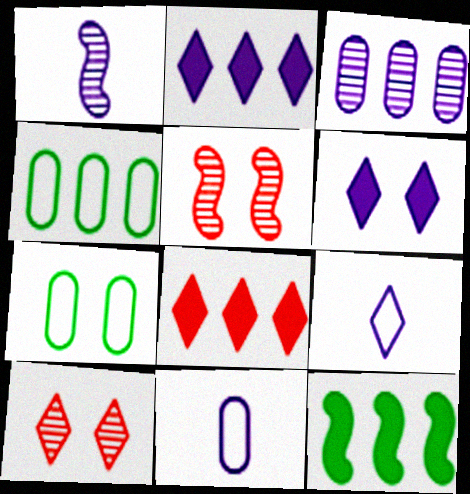[[1, 7, 8], 
[5, 6, 7], 
[10, 11, 12]]